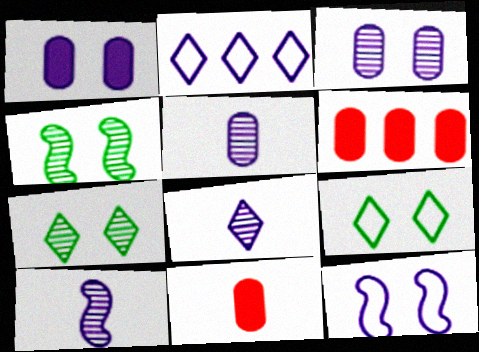[[1, 2, 10], 
[2, 4, 11], 
[5, 8, 10], 
[6, 9, 10]]